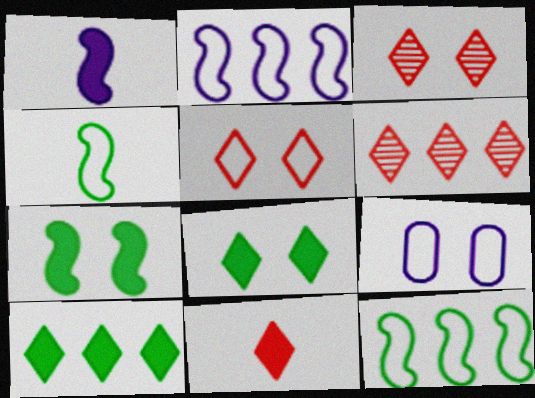[[3, 7, 9], 
[5, 6, 11]]